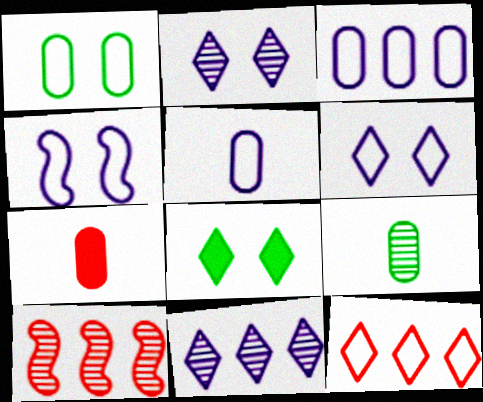[[2, 9, 10], 
[5, 7, 9], 
[5, 8, 10]]